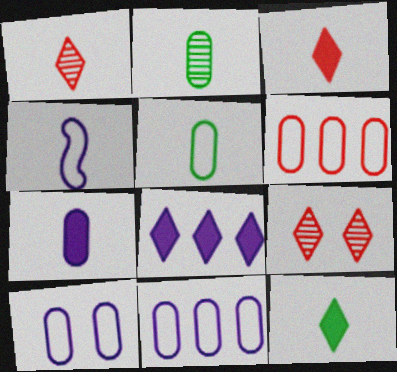[[2, 3, 4], 
[5, 6, 10]]